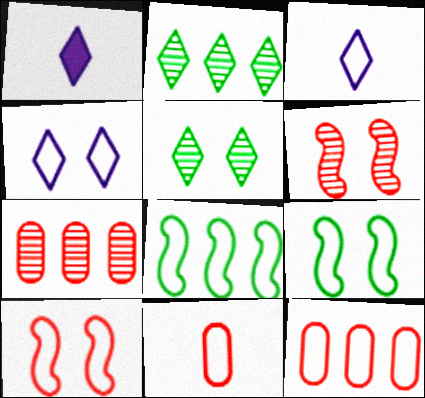[[1, 7, 9], 
[3, 9, 12], 
[4, 8, 11]]